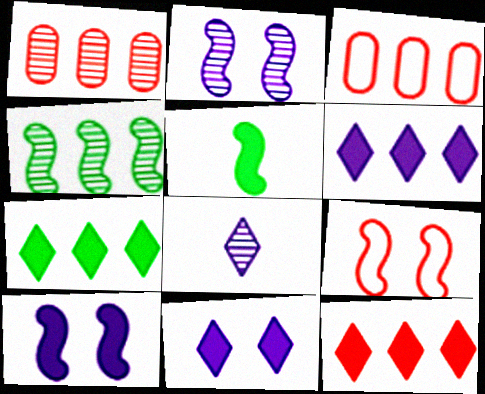[[3, 4, 6], 
[6, 7, 12]]